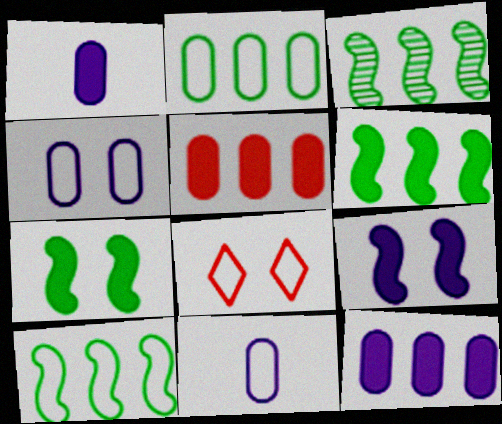[[1, 3, 8], 
[3, 6, 10], 
[8, 10, 11]]